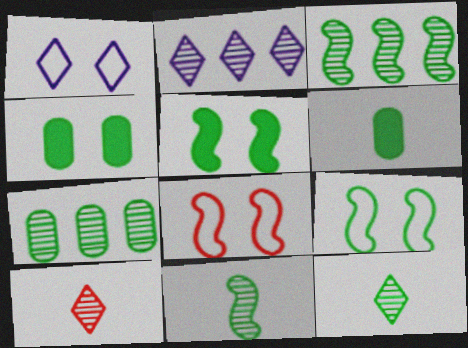[[2, 6, 8]]